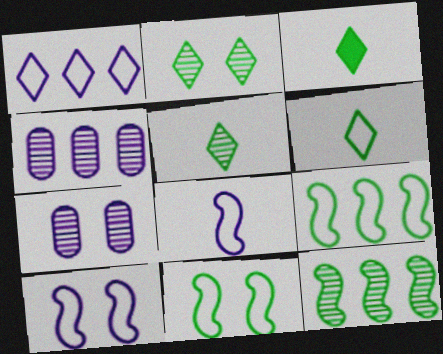[[3, 5, 6]]